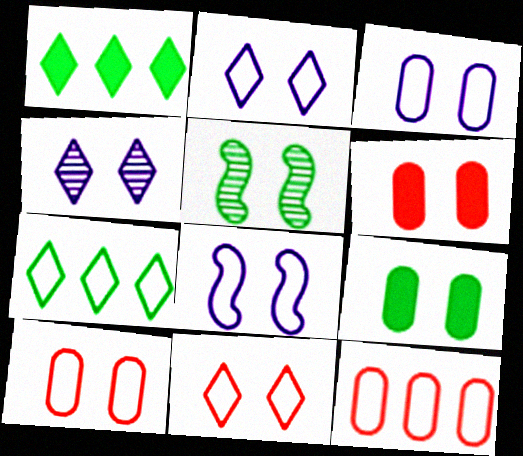[[2, 3, 8], 
[2, 5, 6]]